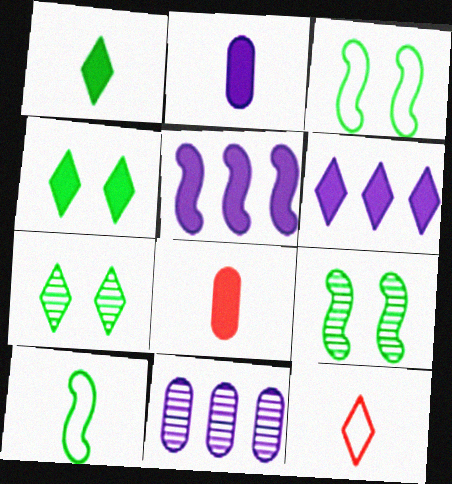[[4, 5, 8], 
[6, 7, 12]]